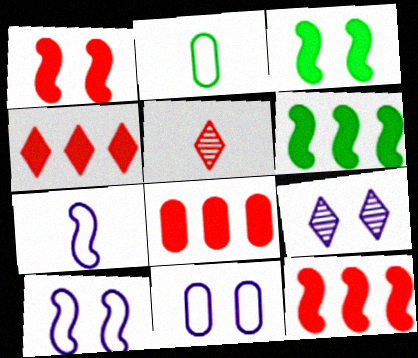[[2, 9, 12], 
[4, 8, 12], 
[5, 6, 11]]